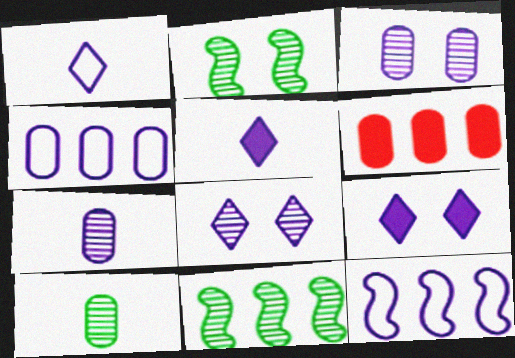[[1, 2, 6], 
[3, 5, 12], 
[7, 9, 12]]